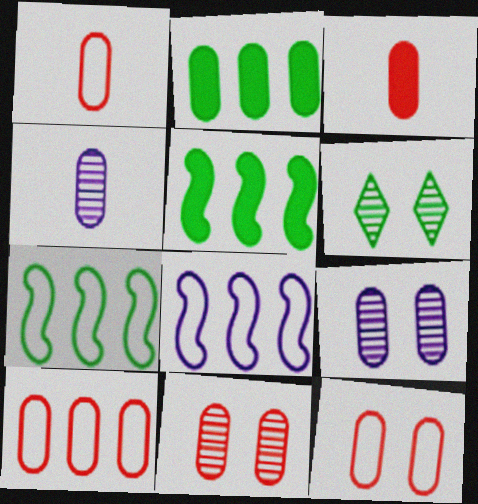[[1, 2, 9], 
[1, 10, 12], 
[2, 4, 12], 
[3, 6, 8], 
[3, 10, 11]]